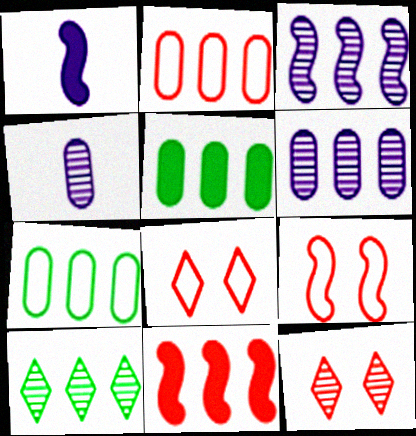[[1, 7, 12], 
[2, 5, 6]]